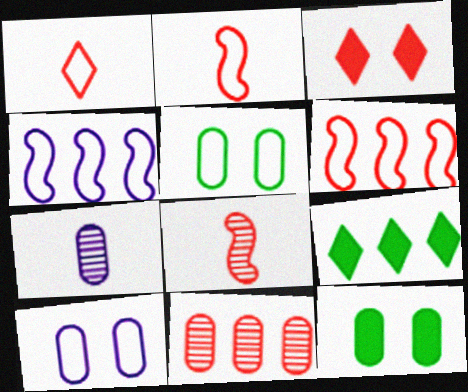[[1, 4, 5], 
[2, 3, 11], 
[4, 9, 11], 
[8, 9, 10]]